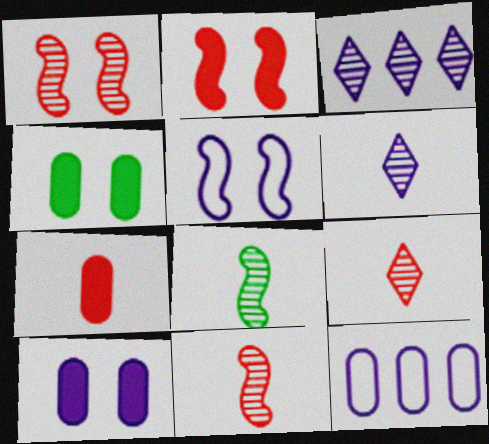[]